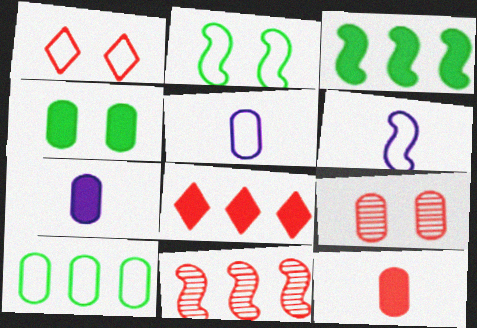[[1, 6, 10], 
[1, 11, 12], 
[7, 9, 10]]